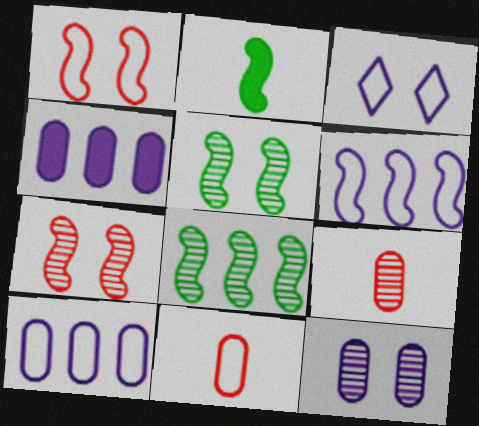[[2, 6, 7]]